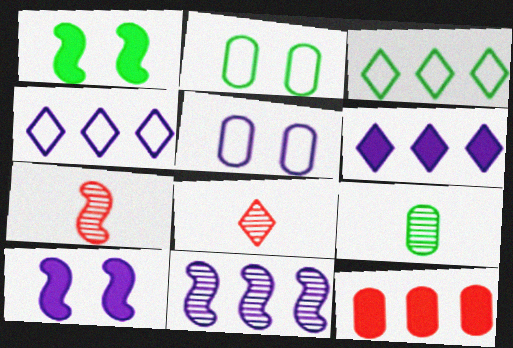[[1, 3, 9], 
[2, 6, 7], 
[3, 11, 12], 
[5, 9, 12]]